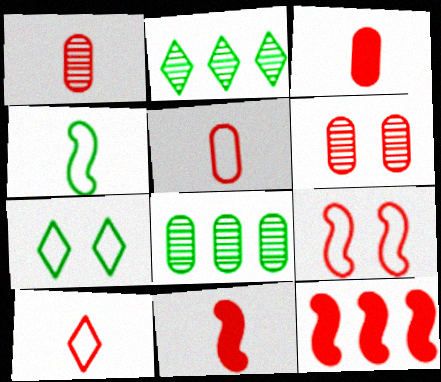[[1, 3, 5], 
[1, 10, 11], 
[6, 10, 12]]